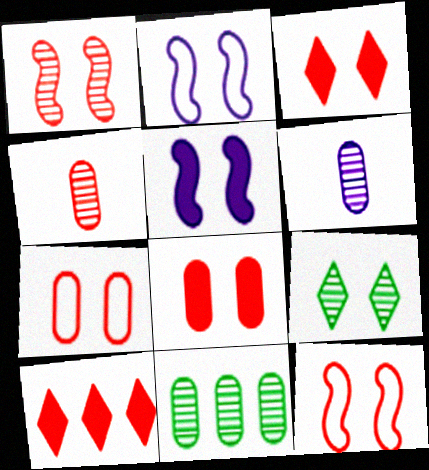[[1, 3, 7], 
[2, 8, 9], 
[4, 10, 12], 
[5, 7, 9]]